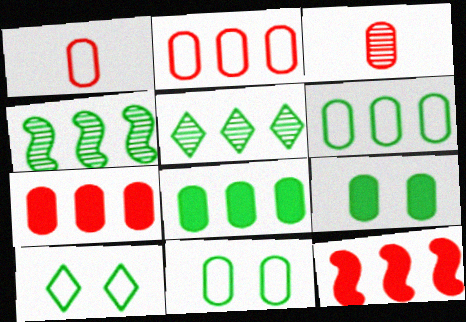[]